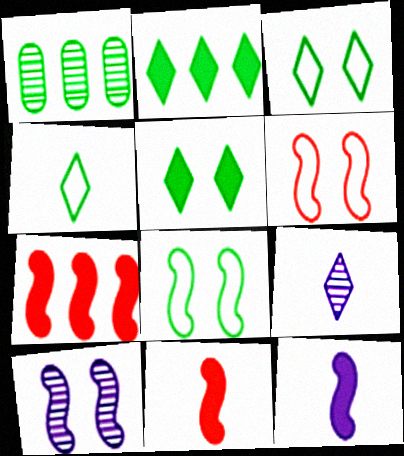[]